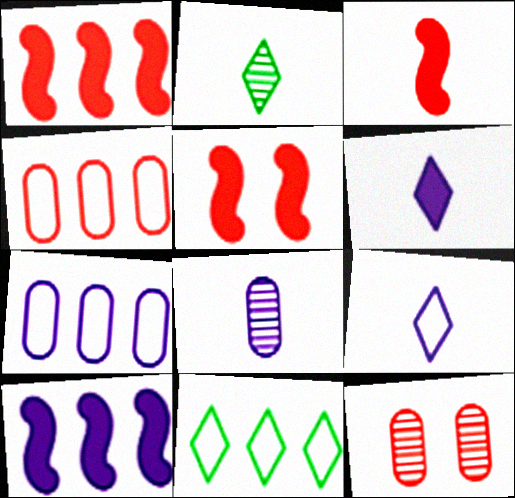[[1, 3, 5], 
[2, 5, 7], 
[5, 8, 11]]